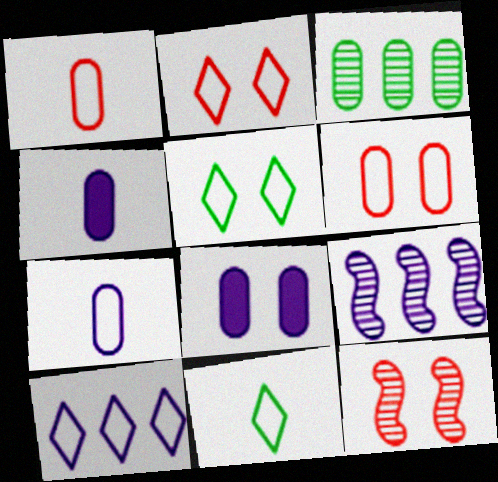[[1, 3, 8], 
[2, 10, 11], 
[3, 4, 6], 
[5, 8, 12]]